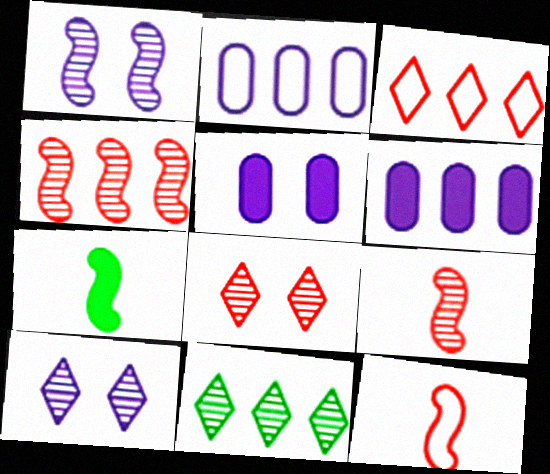[[2, 7, 8], 
[5, 11, 12]]